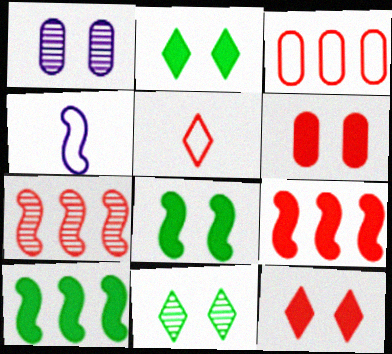[[1, 5, 10], 
[4, 7, 8], 
[5, 6, 7]]